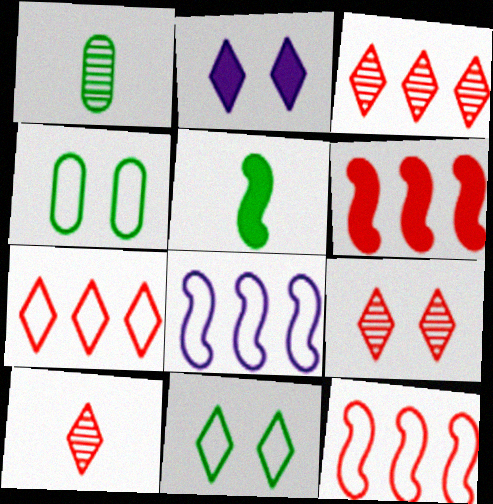[[1, 2, 12], 
[2, 9, 11], 
[3, 9, 10]]